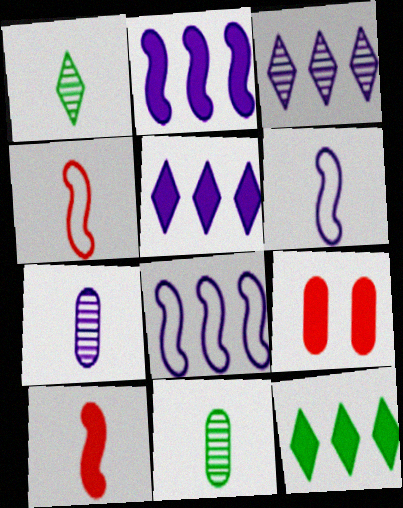[[1, 8, 9]]